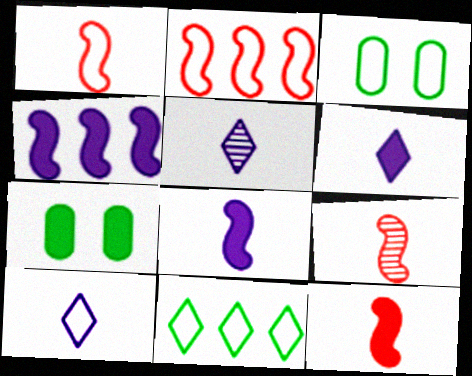[[1, 9, 12], 
[2, 3, 10], 
[2, 5, 7], 
[5, 6, 10]]